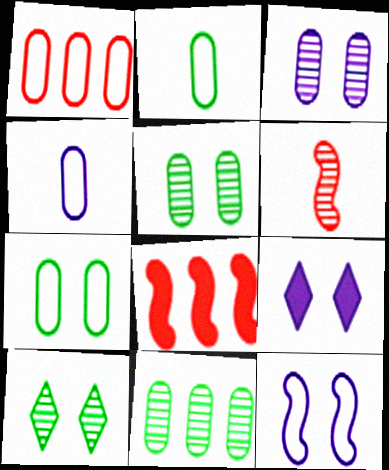[[1, 4, 7], 
[3, 9, 12], 
[4, 8, 10]]